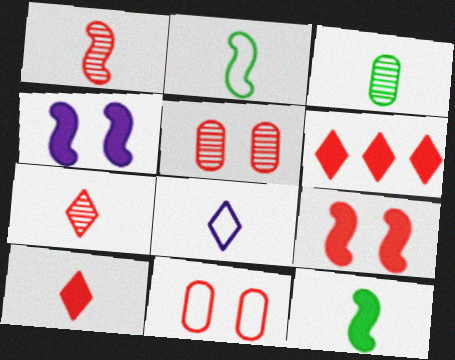[[1, 6, 11]]